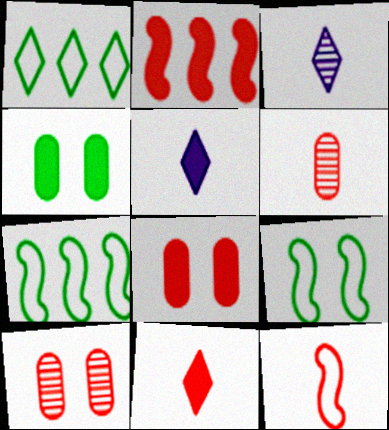[[2, 4, 5], 
[2, 8, 11], 
[3, 7, 8], 
[5, 7, 10], 
[6, 11, 12]]